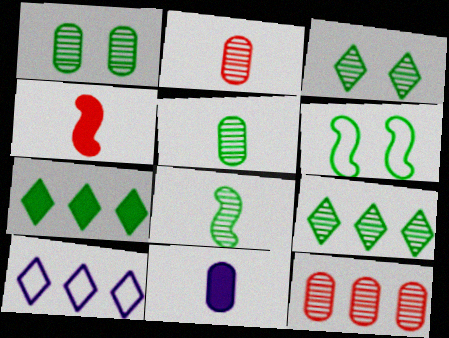[[1, 4, 10], 
[1, 8, 9], 
[5, 6, 7]]